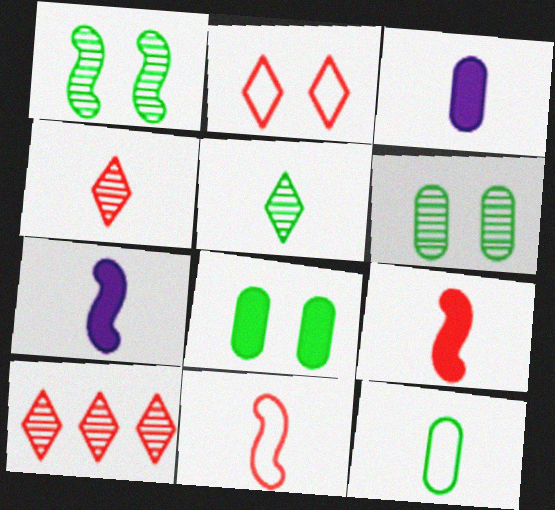[[3, 5, 11], 
[4, 7, 12]]